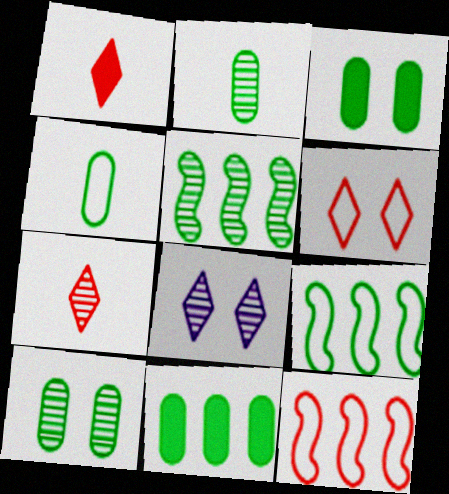[[4, 10, 11]]